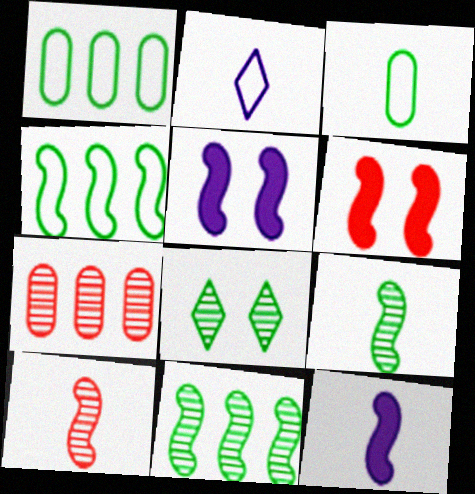[[4, 5, 10]]